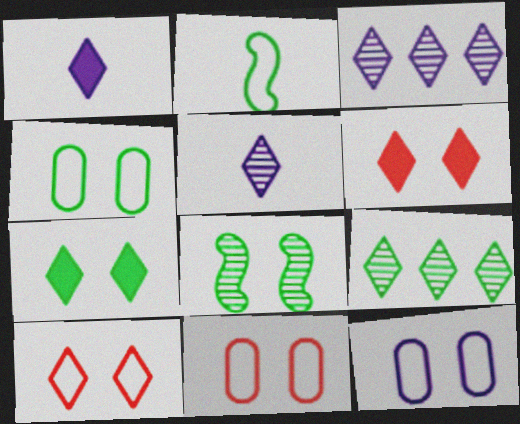[[1, 9, 10], 
[4, 7, 8], 
[4, 11, 12], 
[6, 8, 12]]